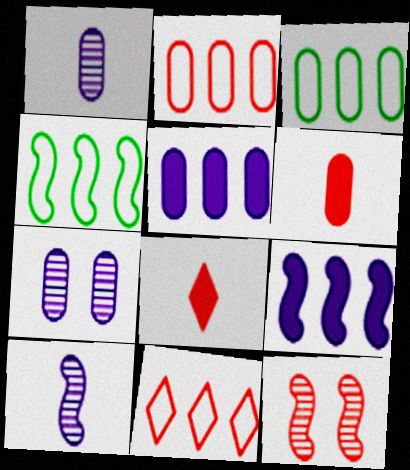[[2, 8, 12], 
[3, 6, 7], 
[4, 7, 8], 
[6, 11, 12]]